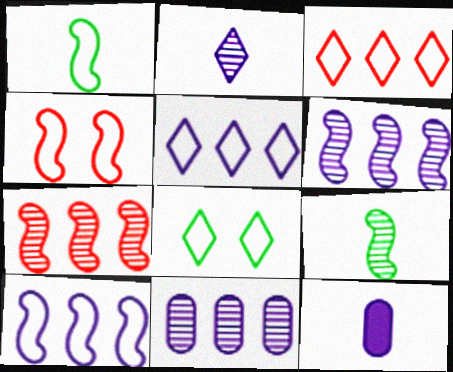[[1, 4, 10], 
[7, 8, 12]]